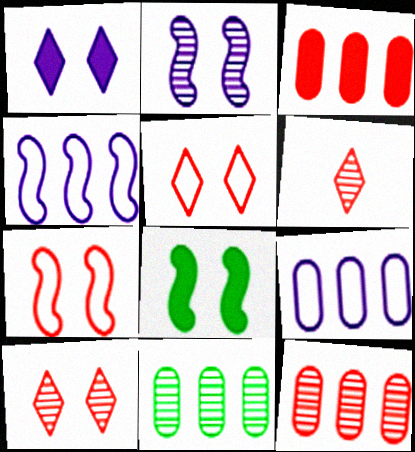[[2, 6, 11], 
[2, 7, 8], 
[3, 6, 7], 
[3, 9, 11], 
[6, 8, 9]]